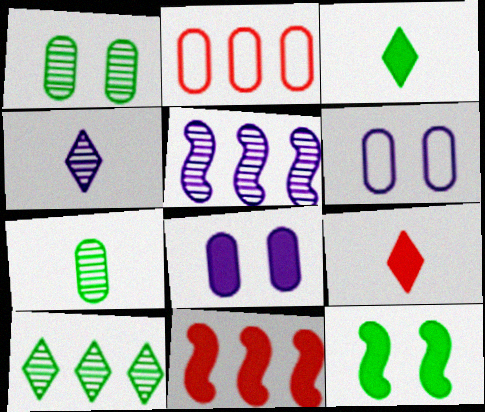[[2, 4, 12], 
[2, 7, 8], 
[3, 8, 11]]